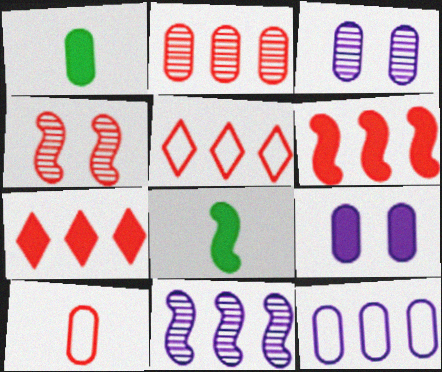[[2, 5, 6], 
[3, 5, 8], 
[4, 7, 10], 
[7, 8, 9]]